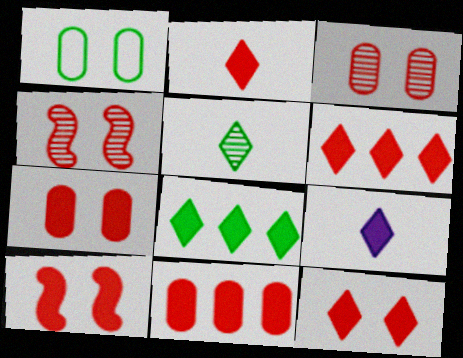[[2, 6, 12], 
[2, 10, 11], 
[7, 10, 12], 
[8, 9, 12]]